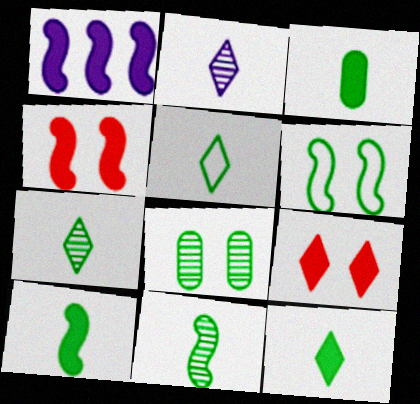[[1, 3, 9], 
[1, 4, 10], 
[3, 5, 11], 
[3, 10, 12], 
[5, 7, 12]]